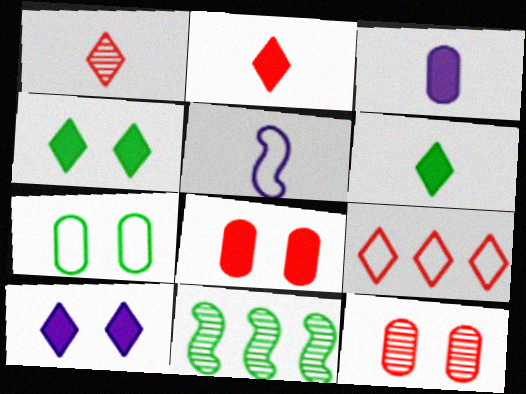[[5, 7, 9], 
[6, 7, 11]]